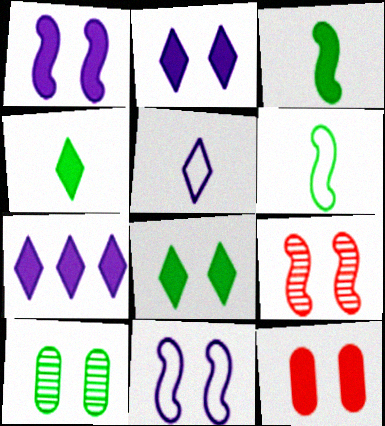[[1, 8, 12], 
[3, 7, 12]]